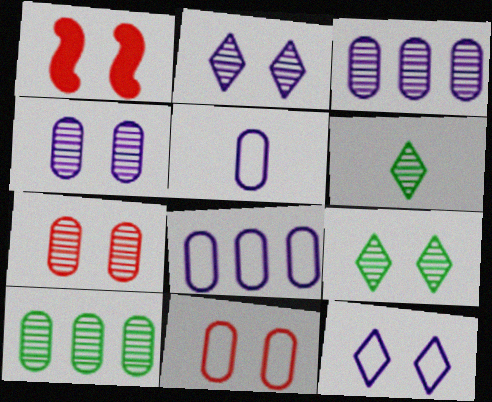[[1, 6, 8]]